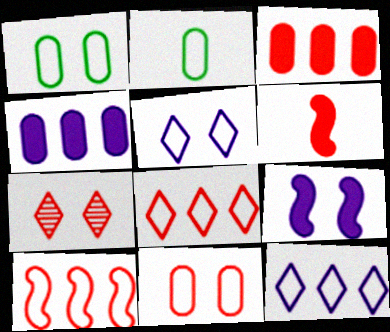[[1, 7, 9], 
[2, 5, 10]]